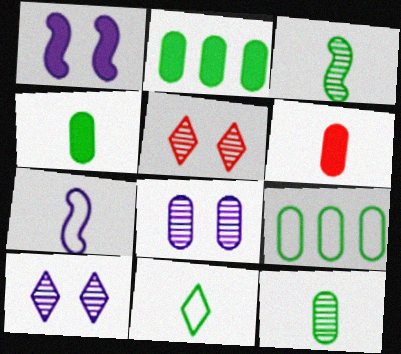[[2, 5, 7], 
[3, 4, 11], 
[6, 8, 9]]